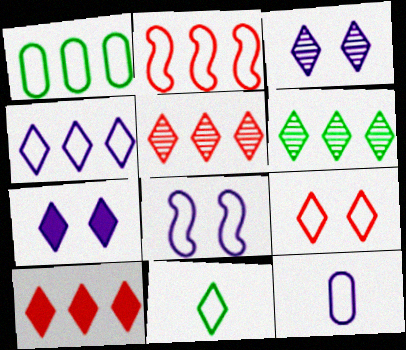[[1, 2, 4], 
[3, 10, 11], 
[4, 6, 10], 
[4, 8, 12], 
[4, 9, 11], 
[5, 7, 11]]